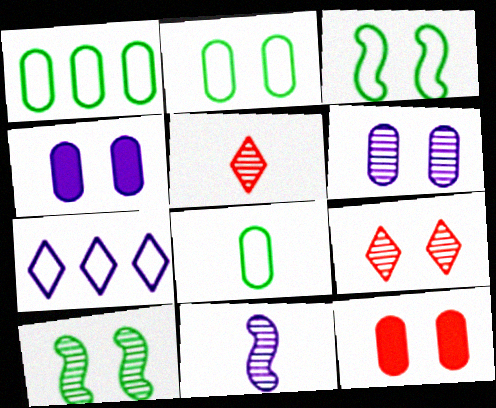[[1, 2, 8], 
[2, 6, 12], 
[3, 4, 9], 
[4, 7, 11], 
[6, 9, 10]]